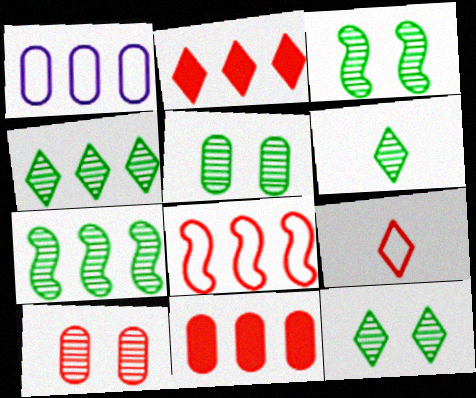[[1, 2, 7], 
[3, 5, 12], 
[4, 6, 12], 
[5, 6, 7]]